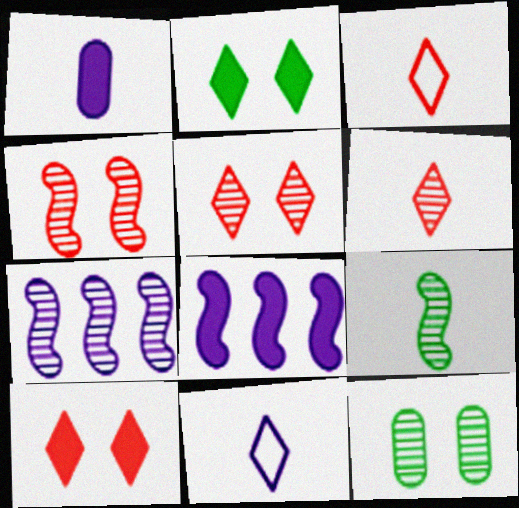[[1, 3, 9], 
[3, 8, 12], 
[4, 7, 9], 
[6, 7, 12]]